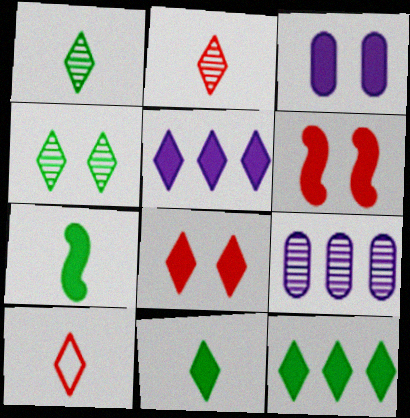[[4, 5, 10], 
[5, 8, 11]]